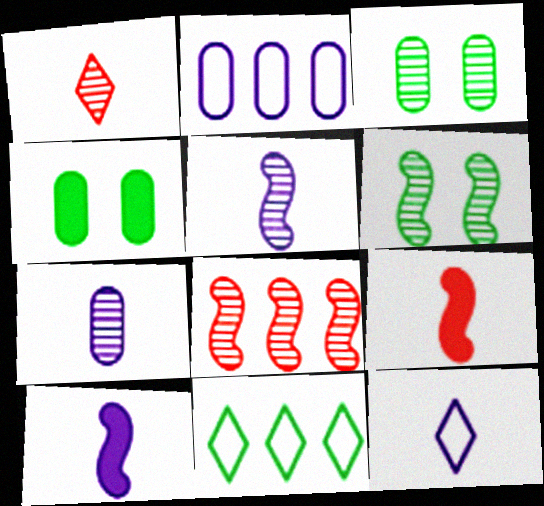[[4, 8, 12], 
[5, 6, 8], 
[7, 10, 12]]